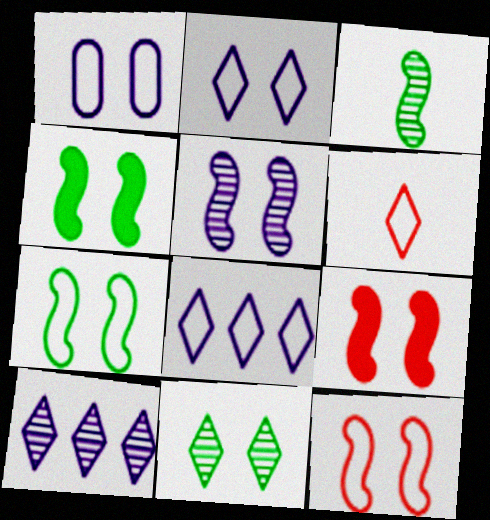[[1, 9, 11], 
[4, 5, 12], 
[5, 7, 9]]